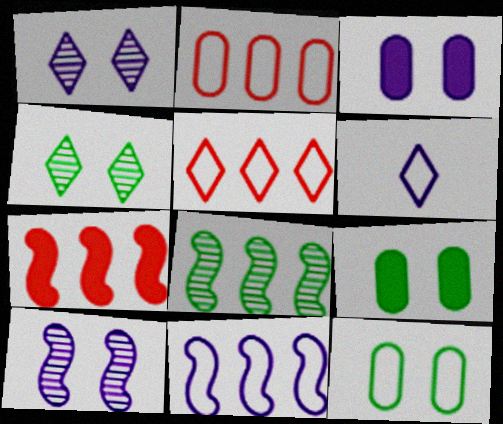[[7, 8, 11]]